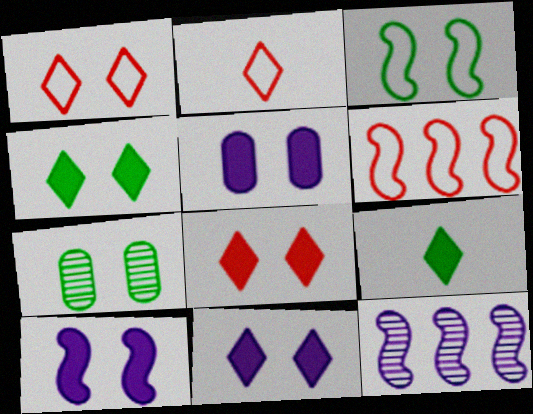[[1, 7, 10], 
[3, 4, 7], 
[4, 8, 11], 
[5, 10, 11]]